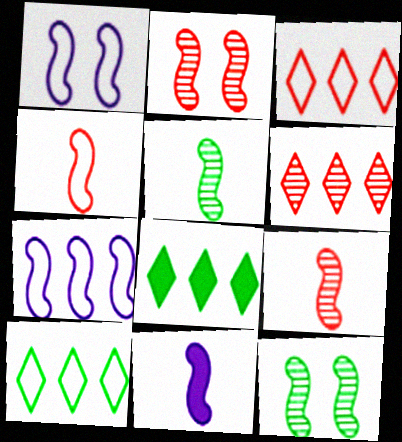[[4, 5, 11]]